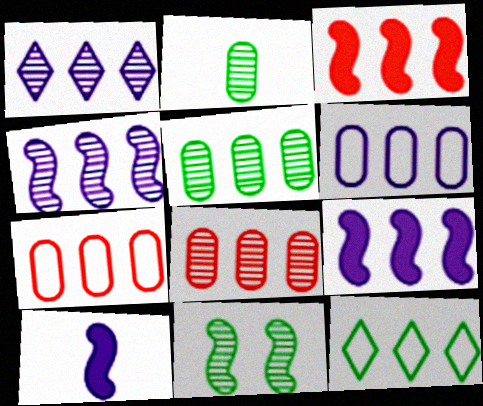[[1, 6, 9], 
[8, 9, 12]]